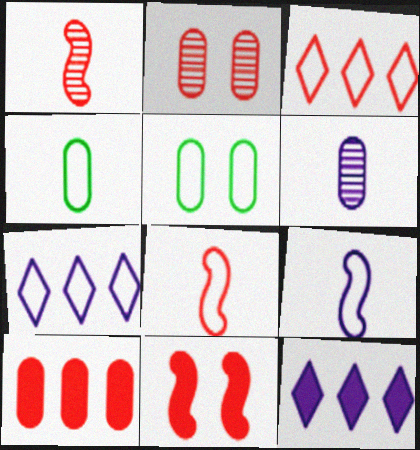[[1, 5, 12], 
[3, 5, 9], 
[5, 6, 10], 
[5, 7, 8]]